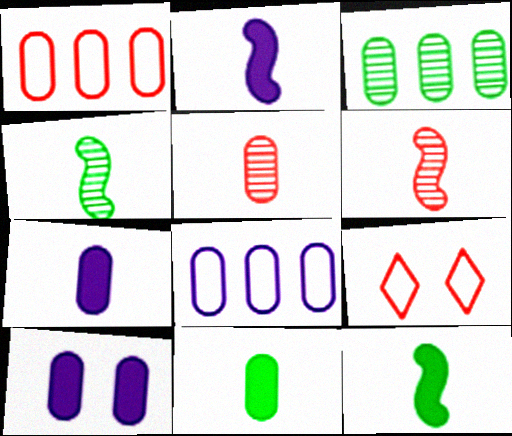[[2, 3, 9]]